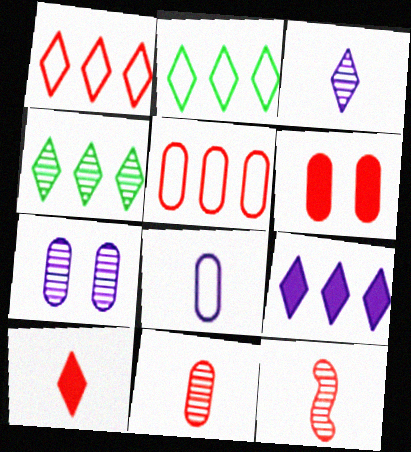[[1, 4, 9], 
[1, 6, 12], 
[4, 7, 12], 
[5, 6, 11]]